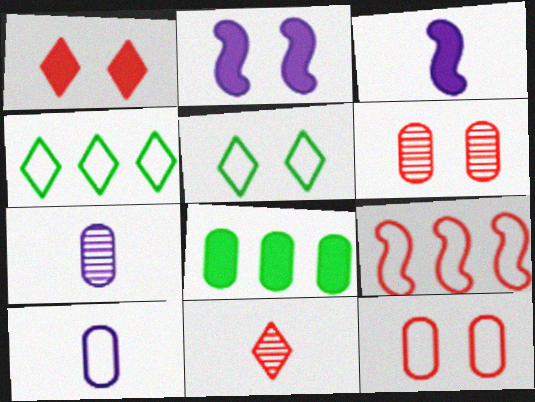[[1, 3, 8], 
[2, 5, 6], 
[3, 4, 6], 
[5, 9, 10], 
[6, 8, 10], 
[7, 8, 12]]